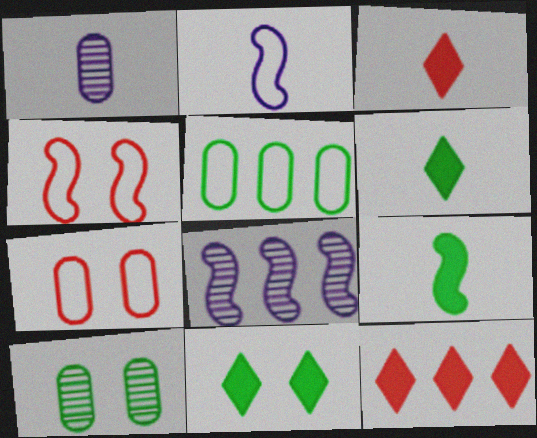[[2, 10, 12], 
[4, 8, 9], 
[5, 8, 12], 
[6, 7, 8]]